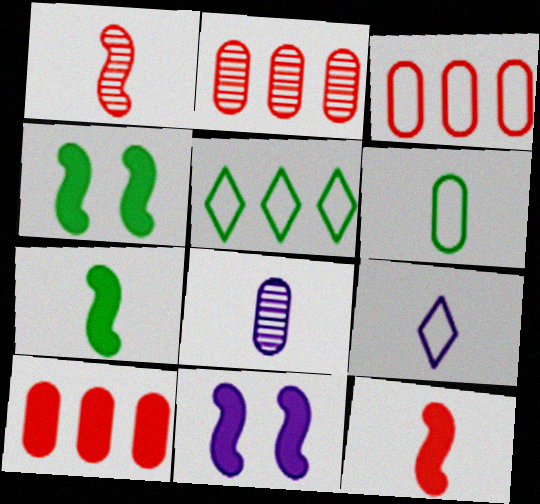[[2, 3, 10], 
[2, 4, 9]]